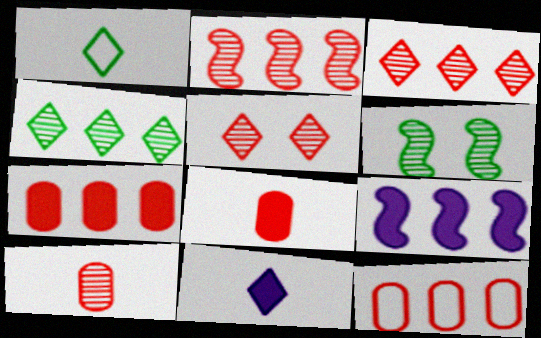[[2, 5, 10], 
[4, 9, 12], 
[6, 11, 12]]